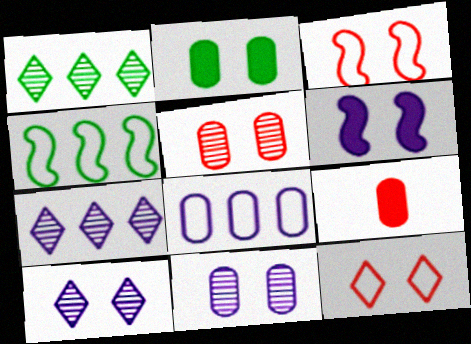[[2, 3, 10], 
[4, 9, 10]]